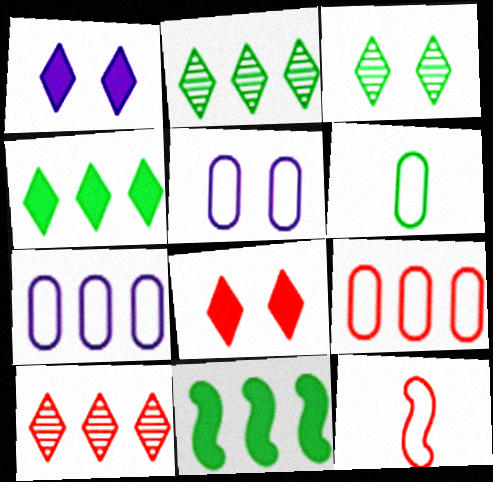[[3, 6, 11], 
[5, 6, 9], 
[7, 10, 11]]